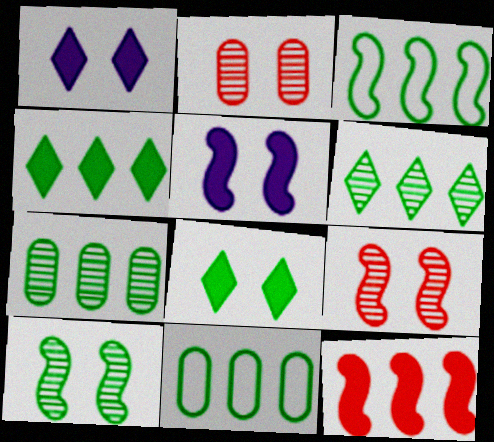[[3, 4, 7]]